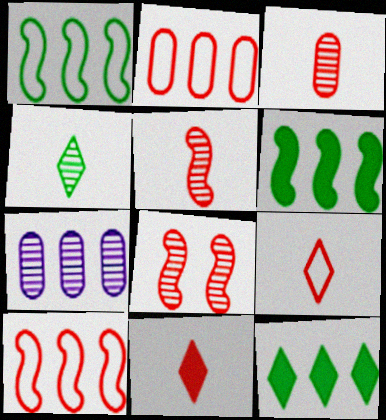[[2, 8, 11], 
[4, 7, 8], 
[7, 10, 12]]